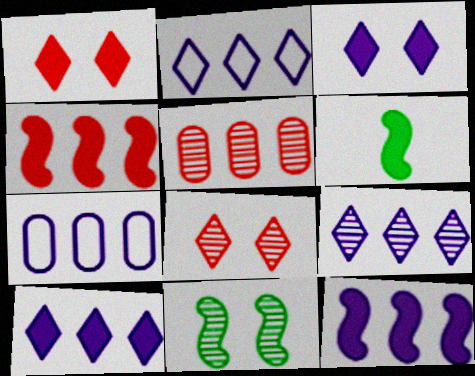[[2, 9, 10], 
[6, 7, 8], 
[7, 9, 12]]